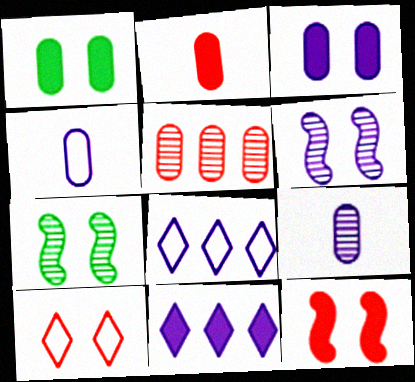[[1, 4, 5], 
[1, 6, 10], 
[2, 7, 8], 
[3, 7, 10], 
[4, 6, 11]]